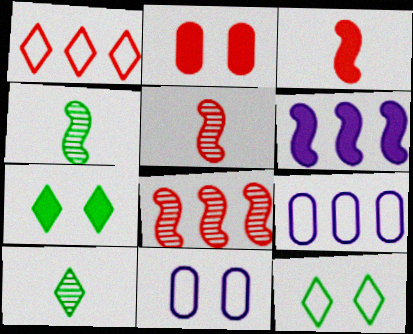[[1, 2, 5], 
[5, 7, 9]]